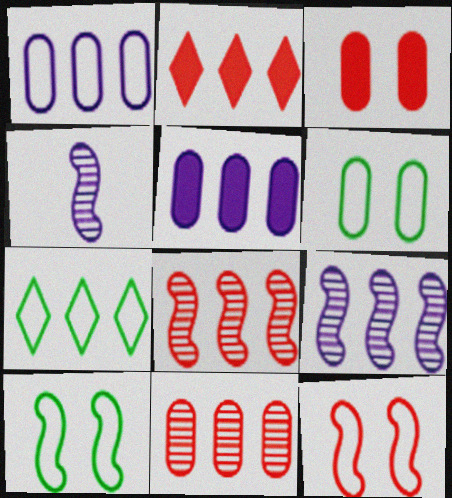[[2, 4, 6], 
[3, 4, 7], 
[5, 7, 8]]